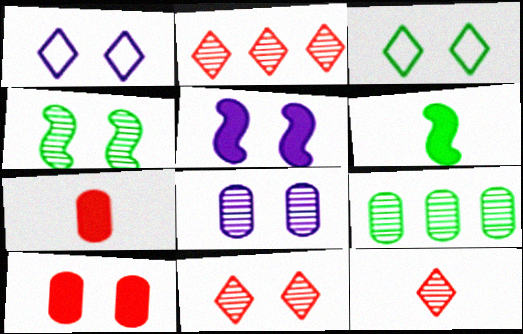[[1, 4, 10], 
[1, 5, 8], 
[2, 11, 12], 
[3, 6, 9], 
[4, 8, 11]]